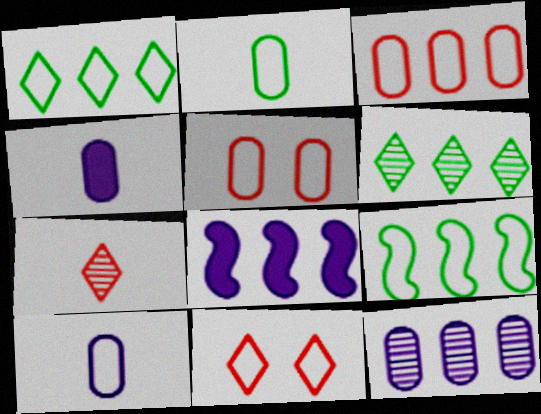[[3, 6, 8], 
[9, 10, 11]]